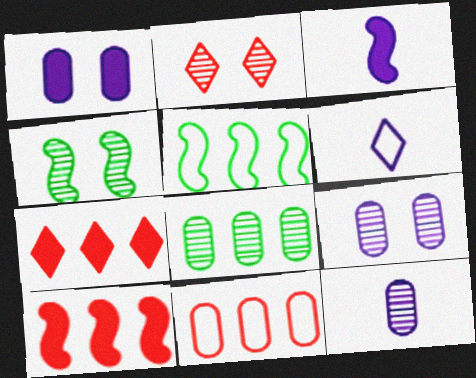[[2, 4, 9], 
[3, 6, 12]]